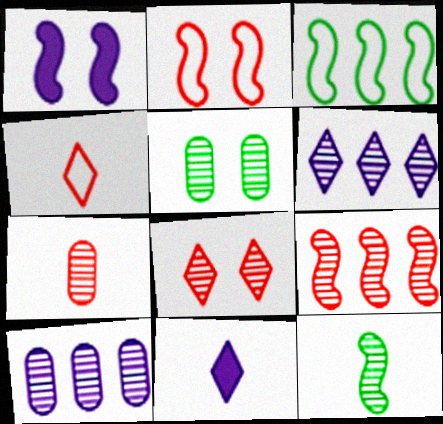[[5, 7, 10], 
[7, 8, 9], 
[8, 10, 12]]